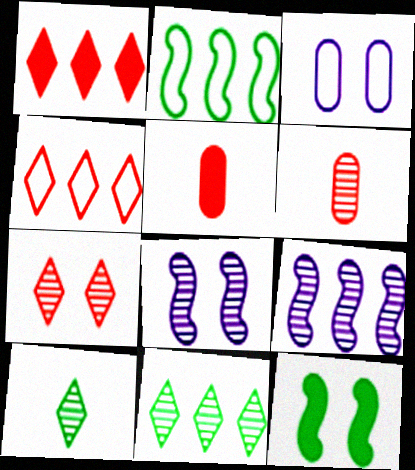[[3, 7, 12], 
[6, 8, 11]]